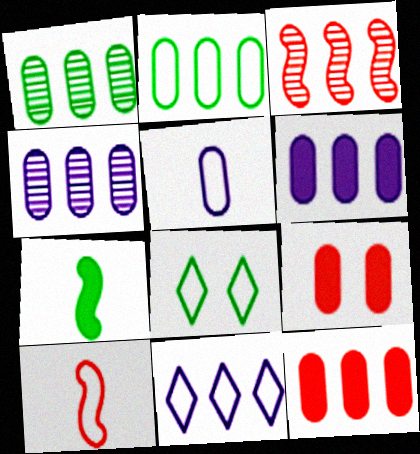[[1, 5, 9], 
[1, 7, 8], 
[2, 4, 12]]